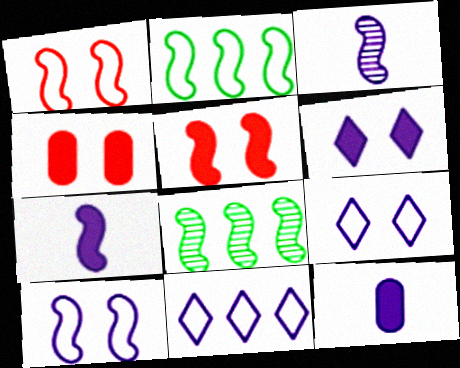[[1, 7, 8], 
[2, 3, 5]]